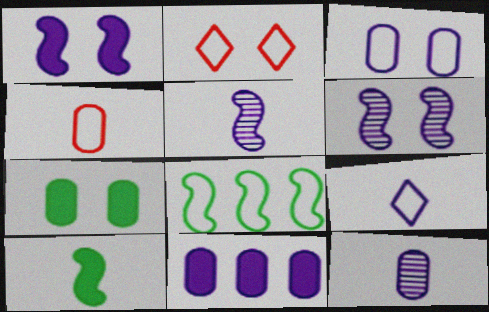[[2, 6, 7], 
[3, 11, 12], 
[6, 9, 11]]